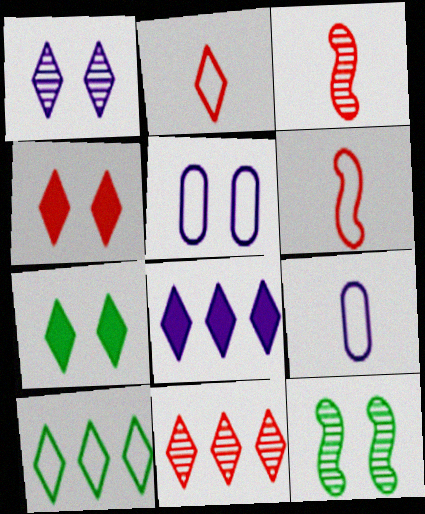[[2, 4, 11], 
[4, 5, 12], 
[5, 6, 10], 
[8, 10, 11]]